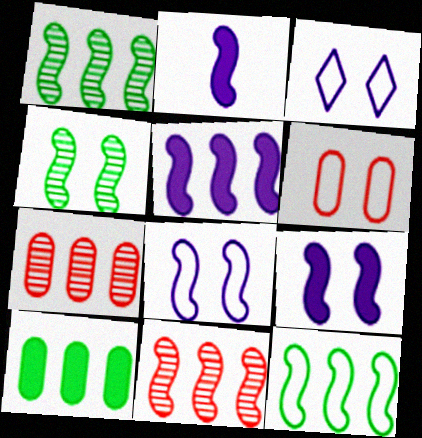[[2, 5, 9], 
[5, 11, 12]]